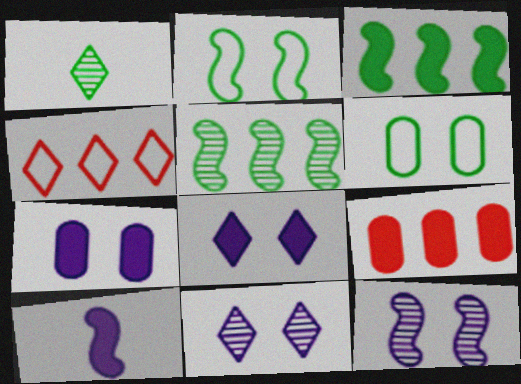[[1, 3, 6], 
[1, 4, 8]]